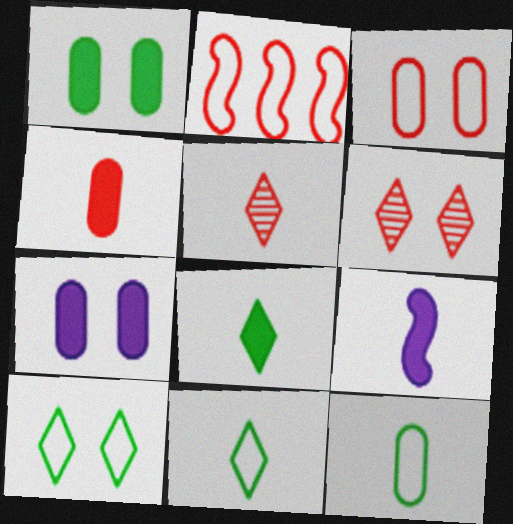[[2, 4, 6], 
[4, 8, 9], 
[5, 9, 12]]